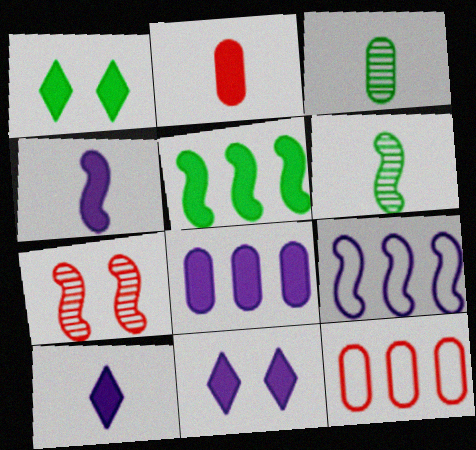[[2, 5, 11], 
[4, 8, 11], 
[6, 11, 12]]